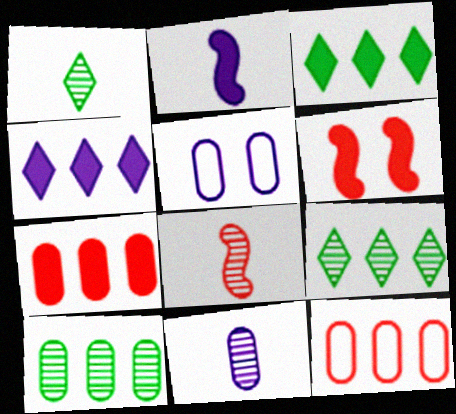[[1, 8, 11], 
[3, 5, 8]]